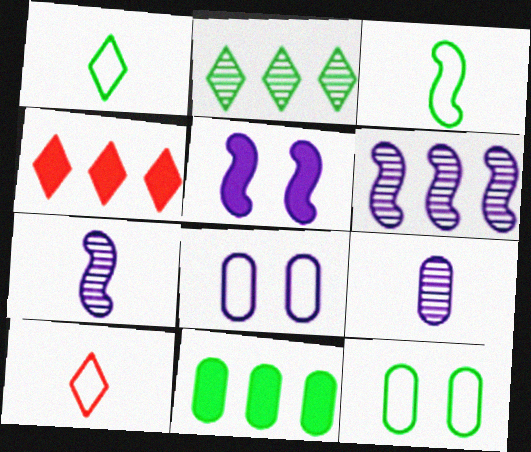[[4, 7, 12]]